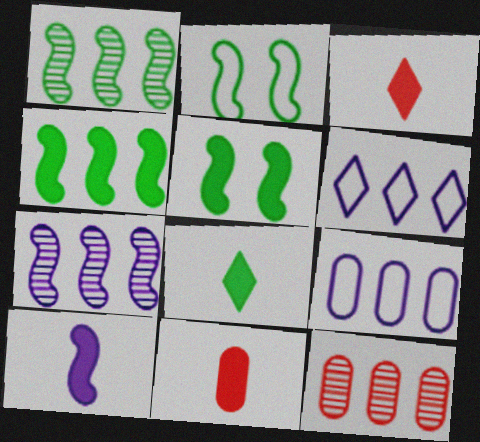[[4, 6, 12], 
[8, 10, 11]]